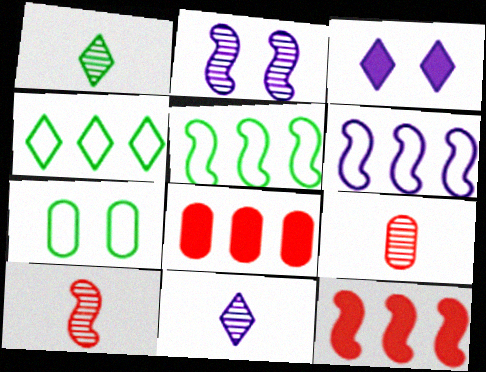[[3, 5, 9], 
[7, 11, 12]]